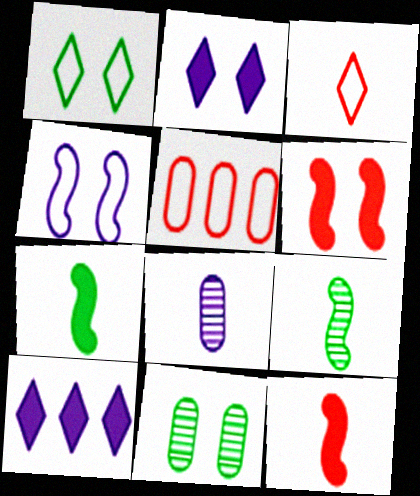[[2, 5, 9], 
[3, 7, 8], 
[4, 8, 10]]